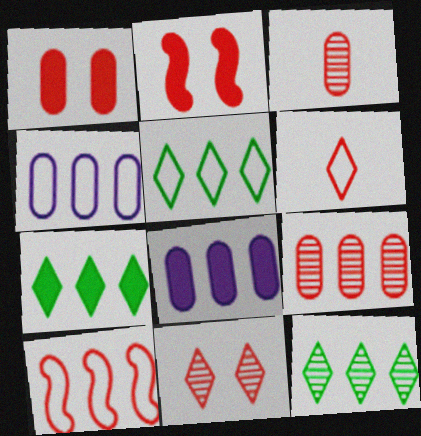[[2, 6, 9], 
[4, 5, 10], 
[5, 7, 12], 
[8, 10, 12]]